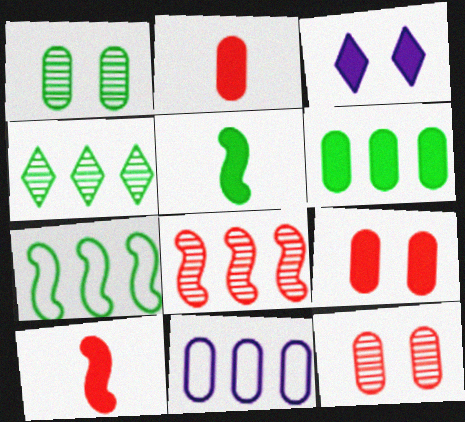[[1, 2, 11], 
[3, 6, 10], 
[4, 6, 7]]